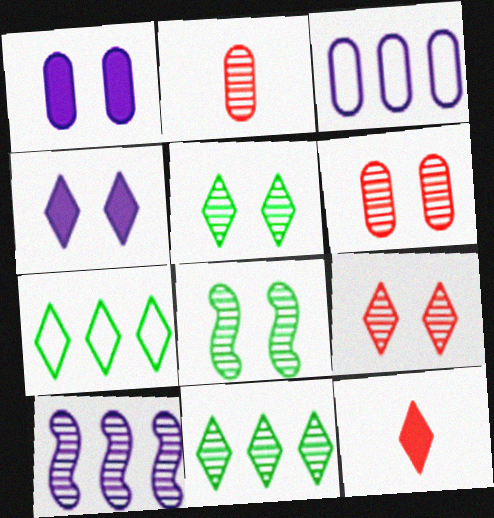[[2, 5, 10], 
[3, 8, 12]]